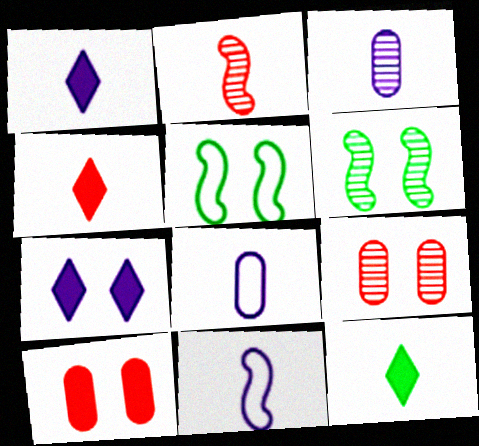[[1, 3, 11], 
[1, 4, 12], 
[2, 8, 12], 
[5, 7, 9]]